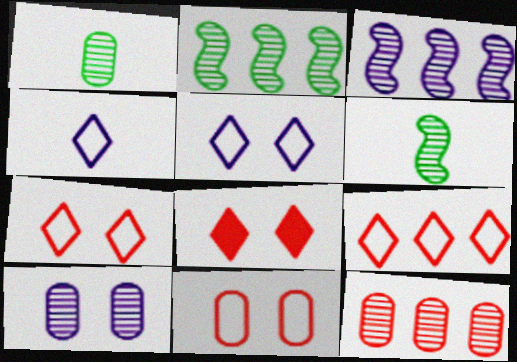[[1, 10, 12]]